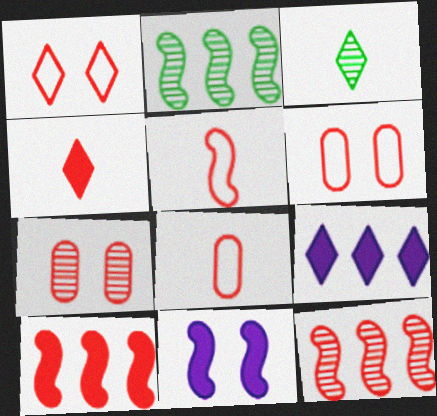[[1, 3, 9], 
[2, 5, 11], 
[4, 6, 12]]